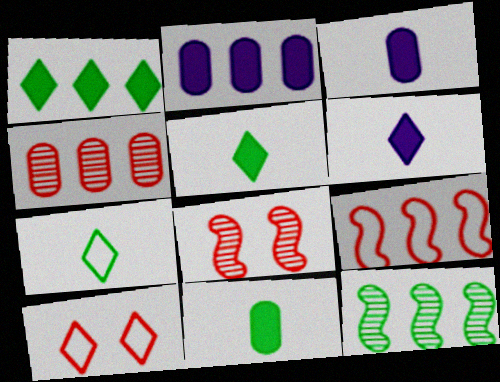[[2, 7, 8], 
[3, 10, 12]]